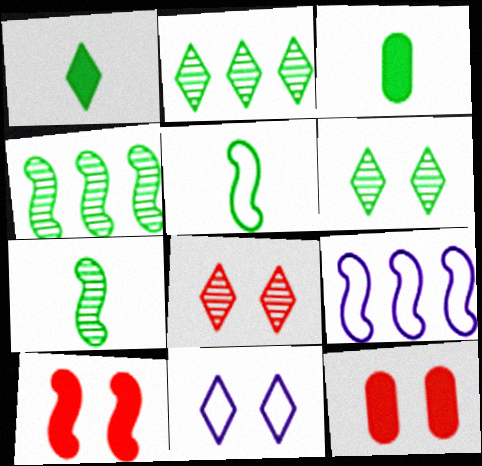[[3, 8, 9], 
[7, 9, 10]]